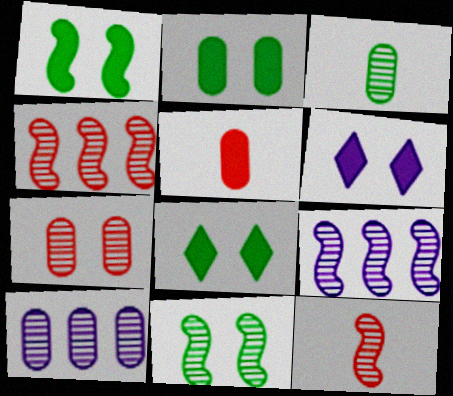[[1, 2, 8], 
[3, 7, 10], 
[9, 11, 12]]